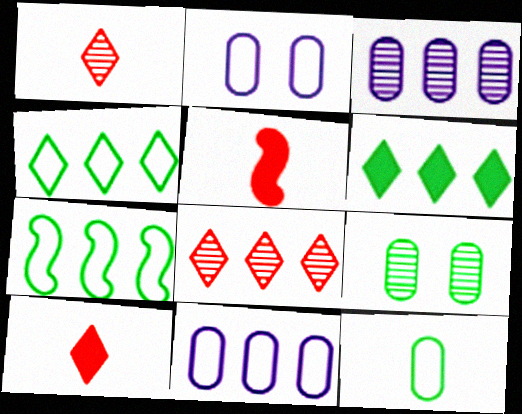[]